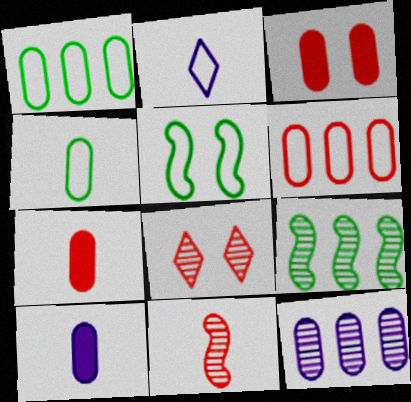[[2, 3, 9], 
[2, 5, 6], 
[3, 4, 12]]